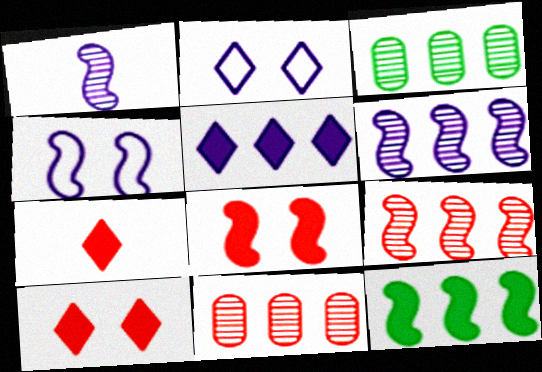[[3, 4, 7]]